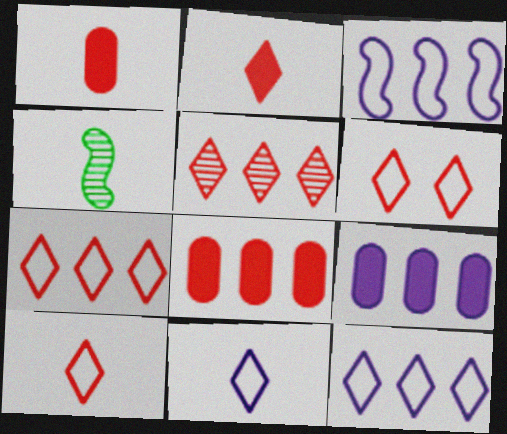[[1, 4, 11], 
[2, 5, 6], 
[4, 6, 9], 
[6, 7, 10]]